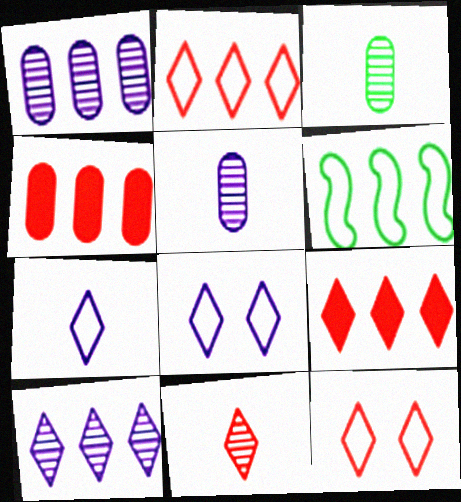[[1, 6, 9], 
[4, 6, 10], 
[9, 11, 12]]